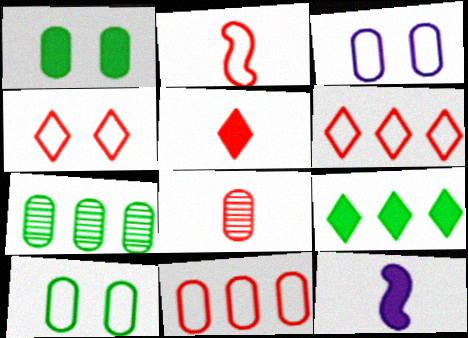[[2, 4, 11], 
[2, 5, 8], 
[4, 7, 12]]